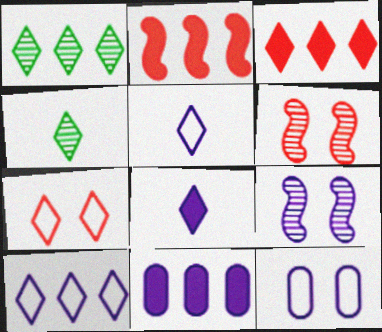[[1, 3, 10], 
[1, 7, 8], 
[2, 4, 12], 
[5, 9, 11]]